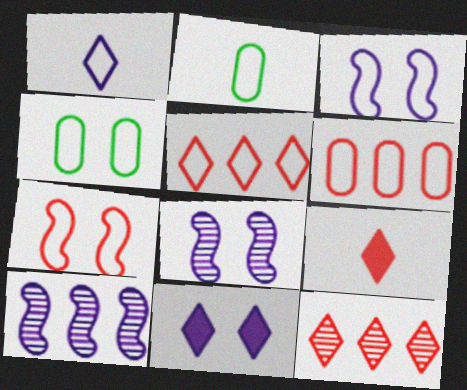[[2, 3, 5], 
[4, 9, 10]]